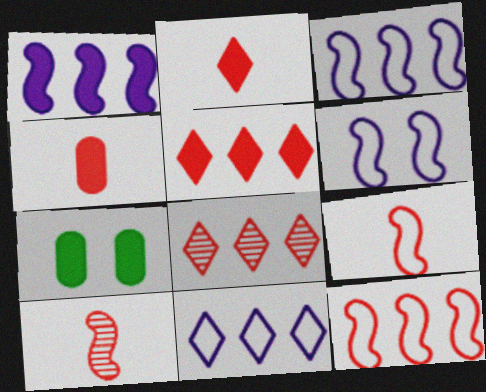[[1, 2, 7], 
[7, 10, 11]]